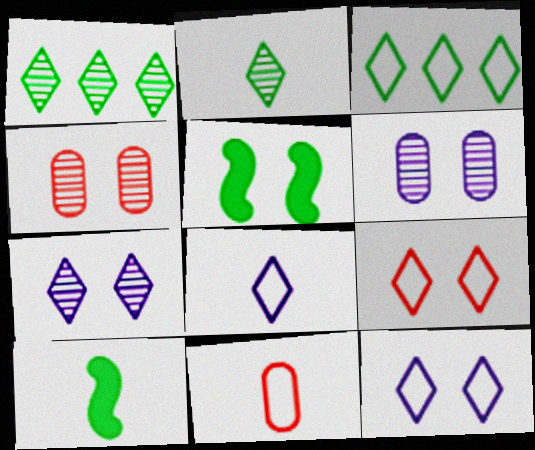[[3, 8, 9], 
[4, 5, 12], 
[5, 6, 9]]